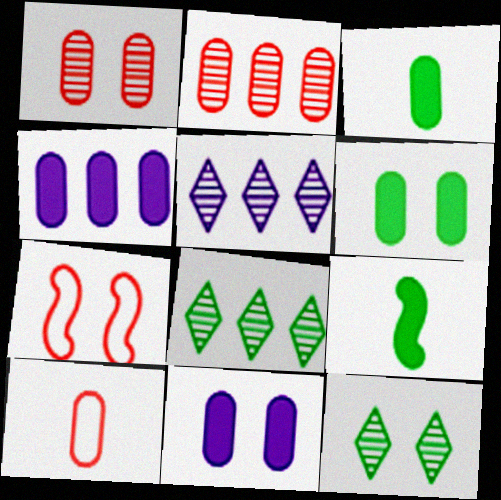[[3, 5, 7], 
[7, 11, 12]]